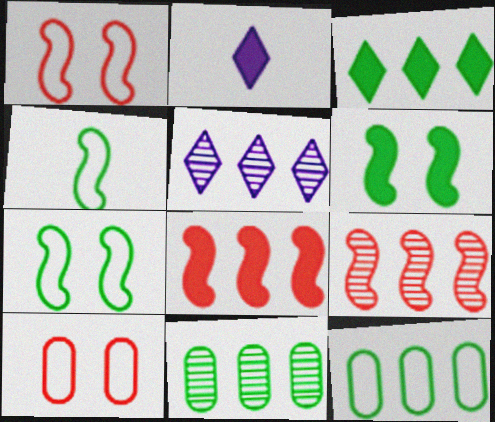[[1, 2, 11], 
[5, 8, 12], 
[5, 9, 11]]